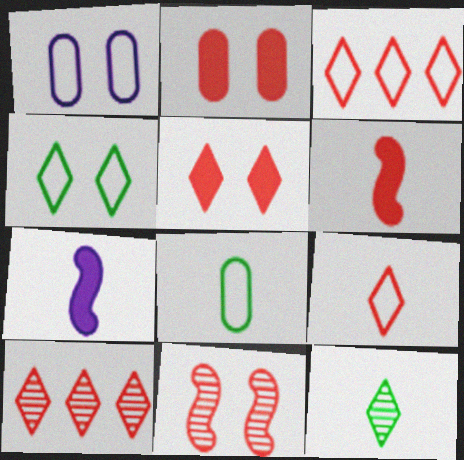[[5, 9, 10]]